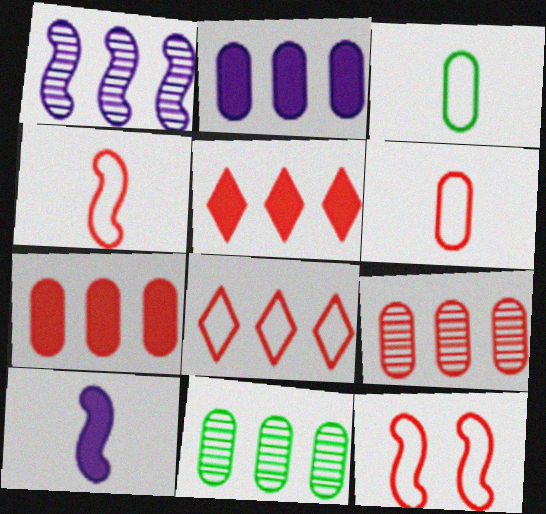[[6, 8, 12]]